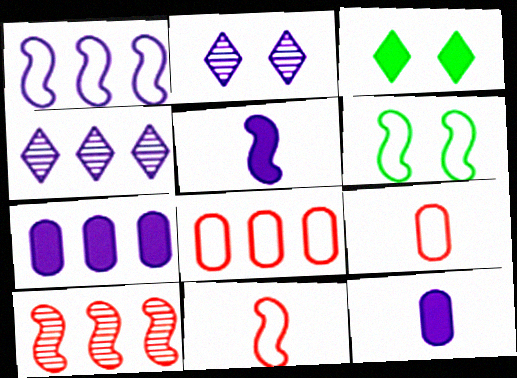[[1, 2, 12], 
[1, 4, 7], 
[1, 6, 11], 
[5, 6, 10]]